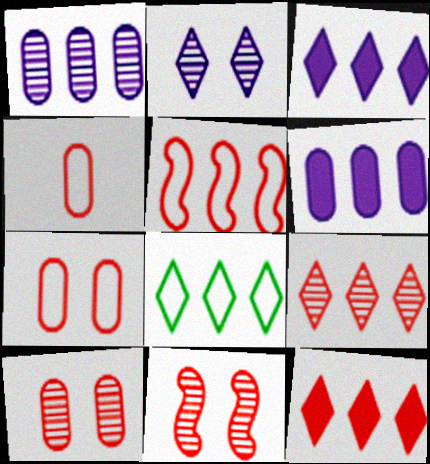[[3, 8, 9], 
[4, 11, 12]]